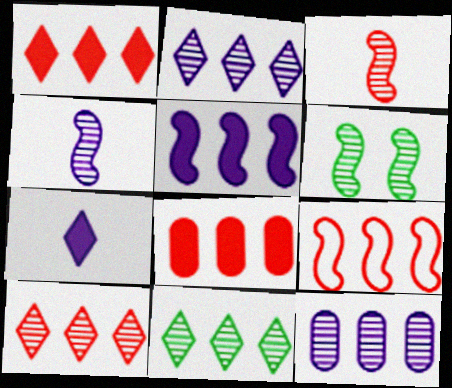[[2, 10, 11], 
[8, 9, 10]]